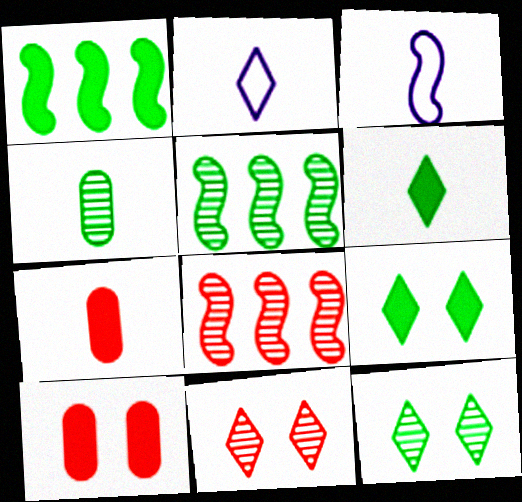[[2, 5, 10], 
[4, 5, 12]]